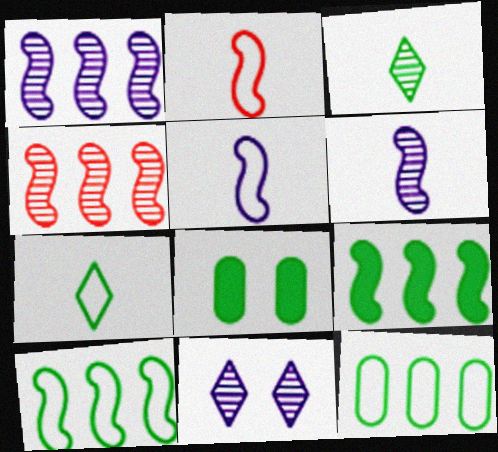[[3, 8, 10]]